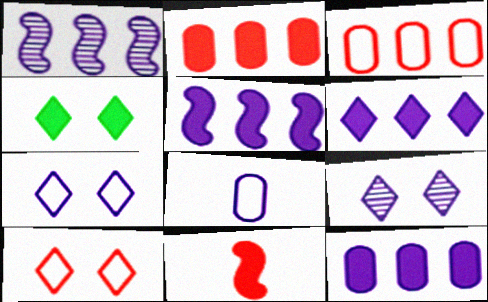[[4, 9, 10], 
[4, 11, 12], 
[5, 6, 12], 
[5, 8, 9]]